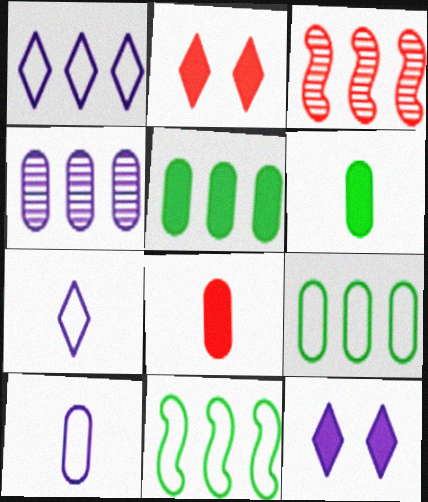[[1, 3, 5]]